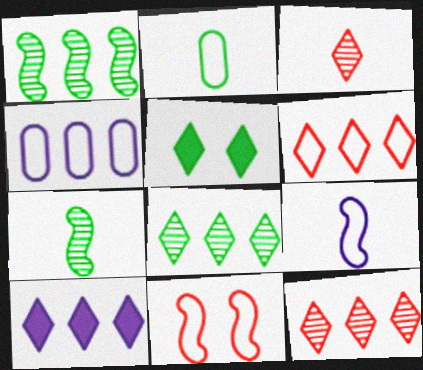[[1, 2, 5], 
[6, 8, 10]]